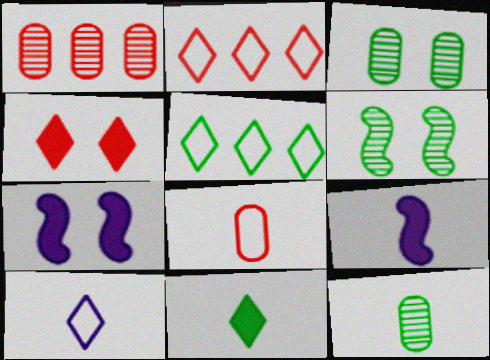[[2, 3, 9], 
[2, 7, 12]]